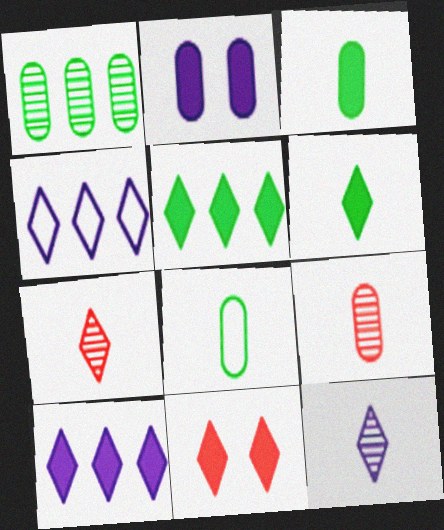[[6, 10, 11]]